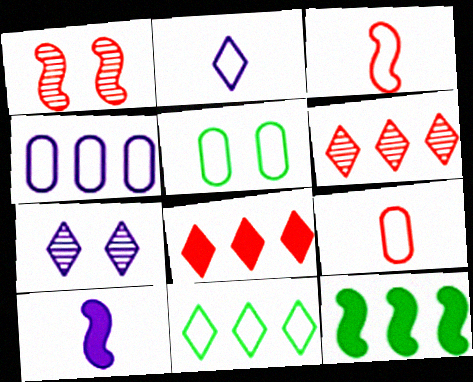[[1, 8, 9], 
[4, 5, 9], 
[4, 6, 12], 
[4, 7, 10], 
[5, 6, 10], 
[7, 9, 12]]